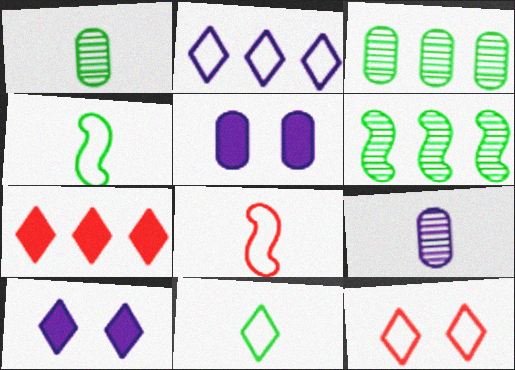[[2, 11, 12], 
[3, 8, 10]]